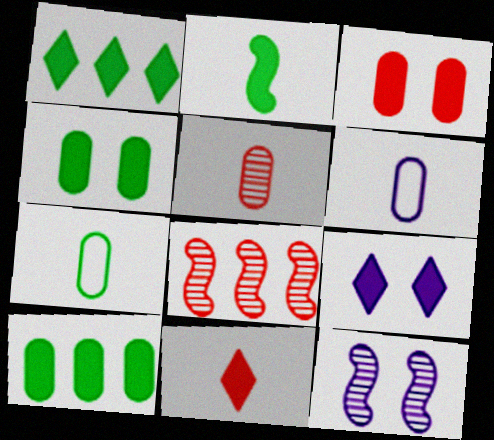[[1, 2, 4], 
[1, 9, 11], 
[7, 8, 9]]